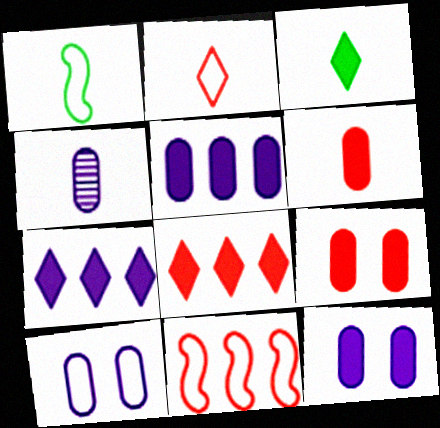[[4, 5, 10]]